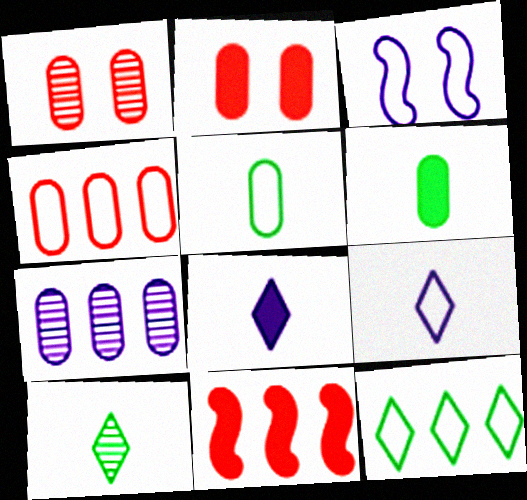[[2, 5, 7], 
[3, 7, 8], 
[7, 11, 12]]